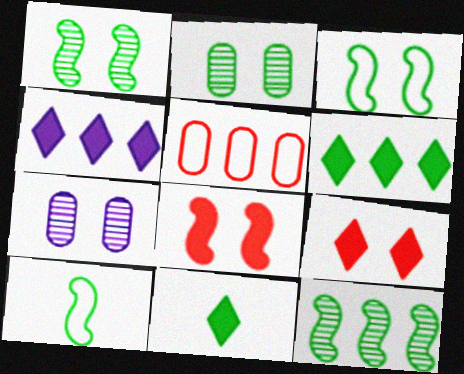[[2, 6, 10], 
[3, 7, 9], 
[4, 5, 12], 
[4, 9, 11]]